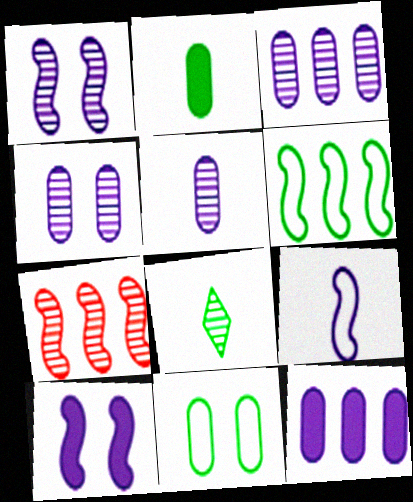[[3, 4, 5], 
[4, 7, 8]]